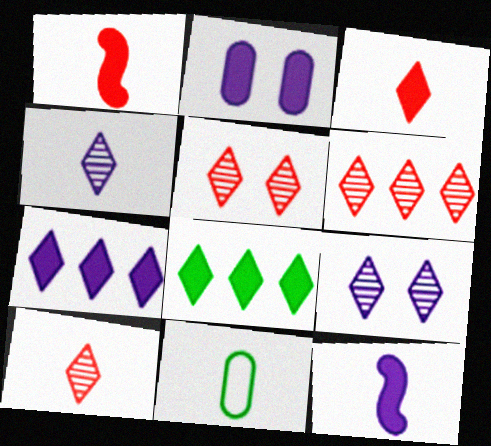[[1, 2, 8], 
[1, 4, 11], 
[2, 7, 12], 
[5, 6, 10], 
[10, 11, 12]]